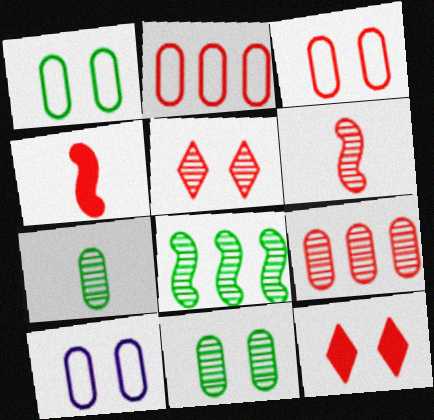[[1, 3, 10], 
[2, 4, 5], 
[2, 6, 12], 
[5, 6, 9]]